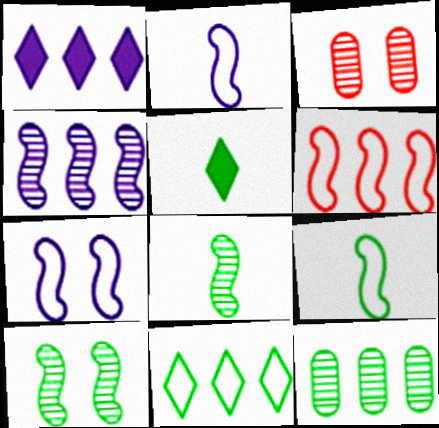[[1, 3, 9], 
[1, 6, 12], 
[6, 7, 9]]